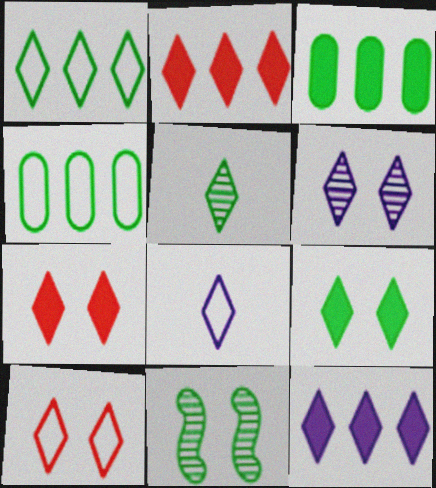[[1, 5, 9], 
[1, 8, 10], 
[5, 10, 12], 
[6, 8, 12], 
[6, 9, 10]]